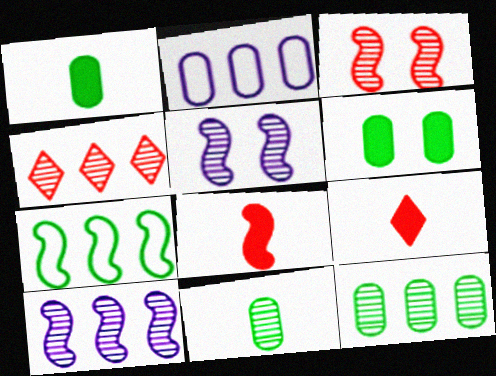[[4, 5, 11], 
[4, 10, 12], 
[5, 7, 8]]